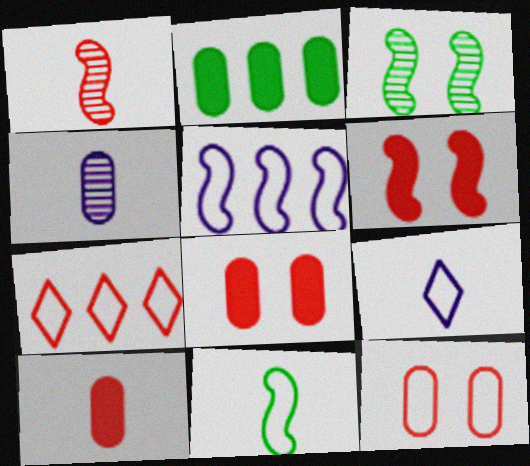[[1, 7, 8], 
[2, 4, 12]]